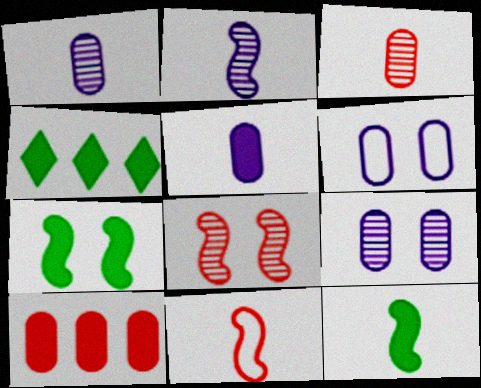[[2, 11, 12], 
[4, 9, 11]]